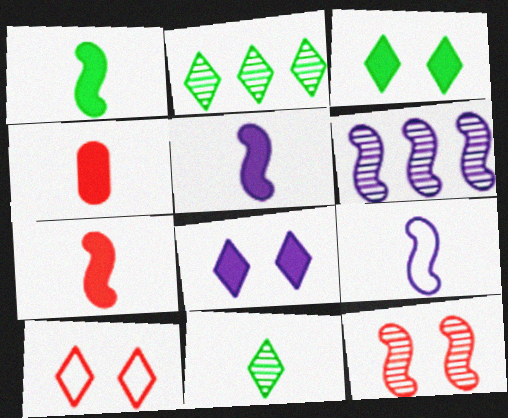[[1, 5, 7], 
[4, 9, 11]]